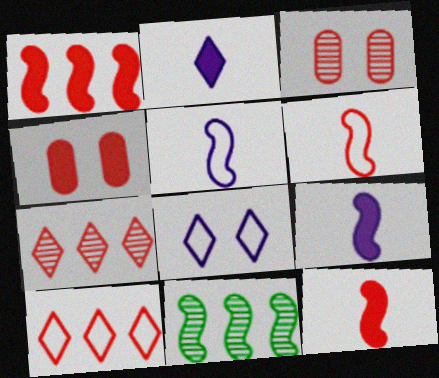[[3, 10, 12], 
[4, 6, 7]]